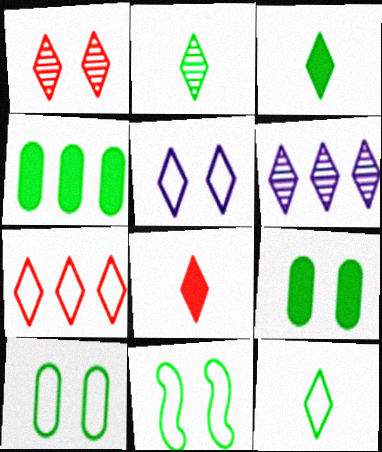[[1, 2, 6], 
[1, 7, 8], 
[2, 3, 12], 
[2, 4, 11], 
[5, 7, 12]]